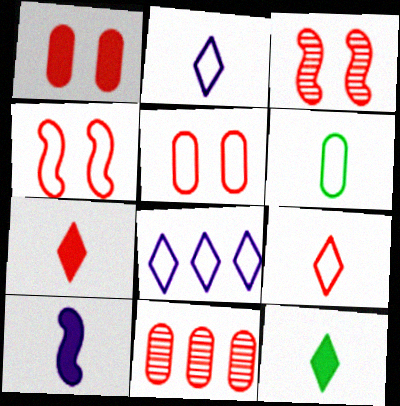[[4, 6, 8], 
[4, 7, 11]]